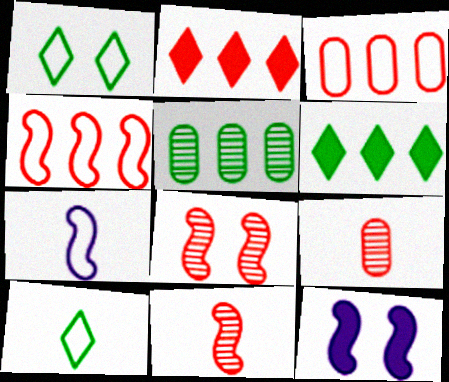[[1, 3, 7]]